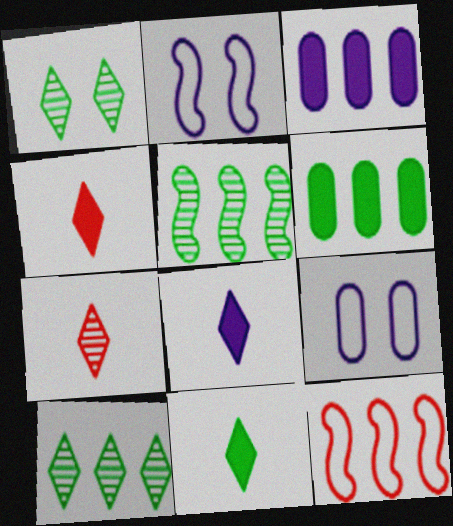[[2, 6, 7], 
[3, 10, 12], 
[4, 5, 9], 
[4, 8, 11]]